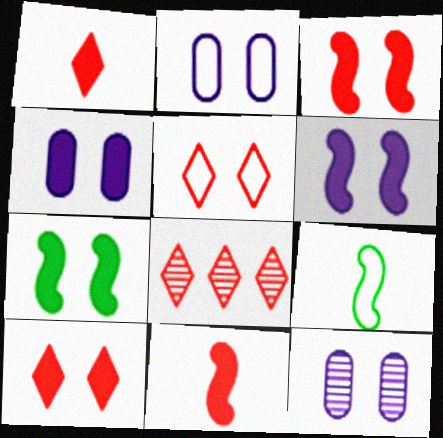[[1, 5, 8], 
[2, 4, 12], 
[3, 6, 7], 
[4, 7, 10], 
[4, 8, 9], 
[5, 7, 12]]